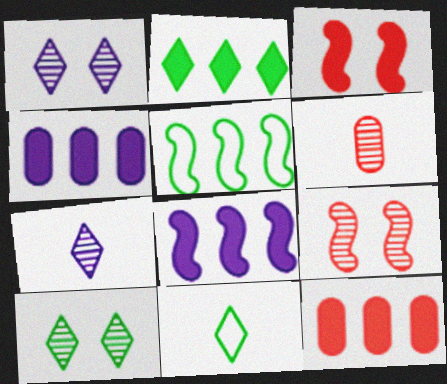[[2, 8, 12], 
[2, 10, 11], 
[4, 9, 11]]